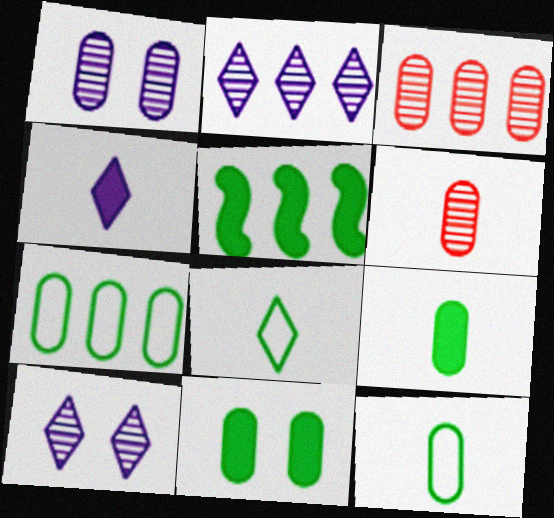[]